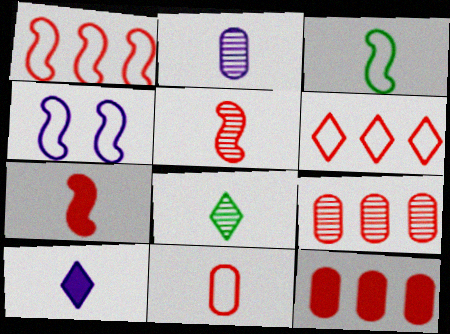[[1, 3, 4], 
[2, 5, 8], 
[4, 8, 12]]